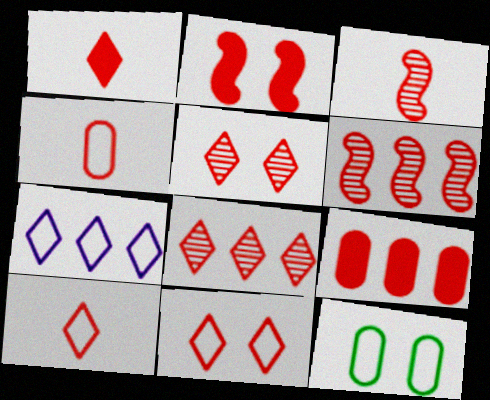[[1, 2, 9], 
[1, 3, 4], 
[1, 8, 11], 
[2, 4, 8], 
[3, 9, 11]]